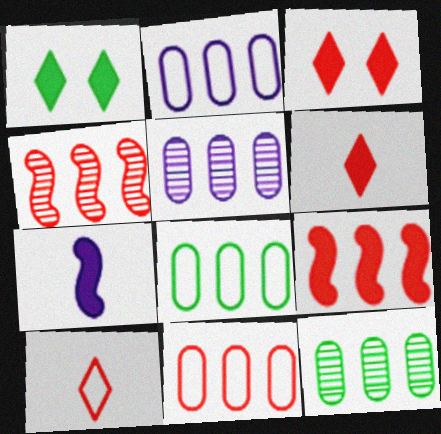[[2, 8, 11]]